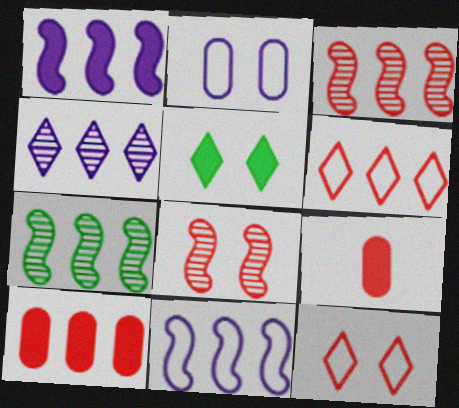[[1, 5, 9], 
[2, 5, 8], 
[3, 6, 10], 
[3, 9, 12], 
[6, 8, 9]]